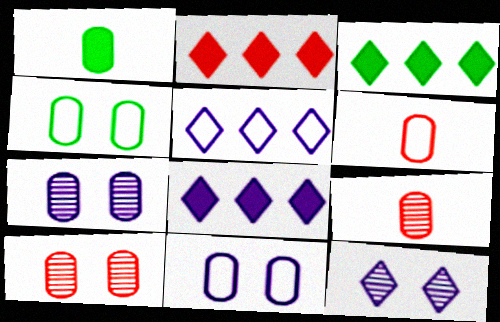[[2, 3, 8]]